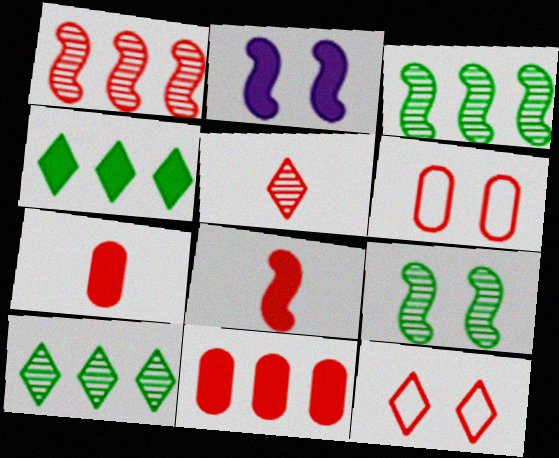[[1, 7, 12], 
[2, 4, 7]]